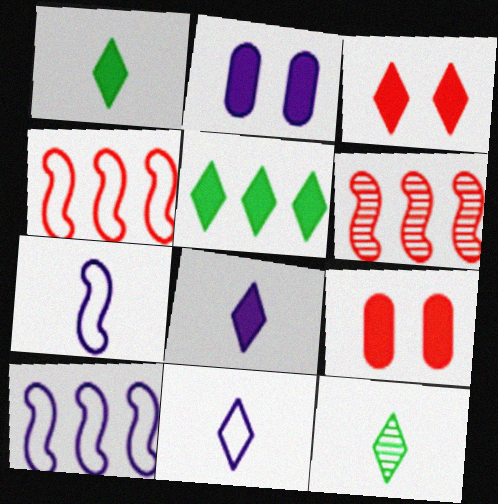[[2, 4, 12], 
[3, 5, 8], 
[9, 10, 12]]